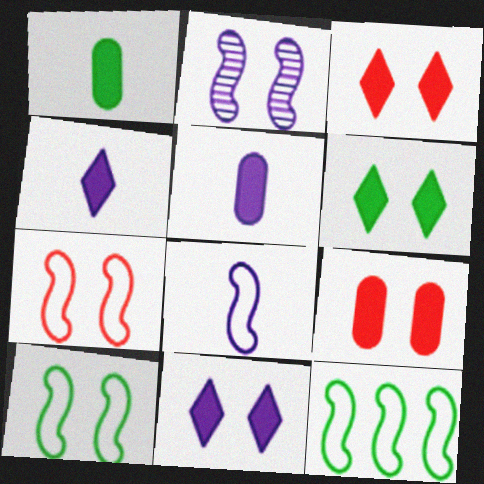[[3, 6, 11], 
[7, 8, 12]]